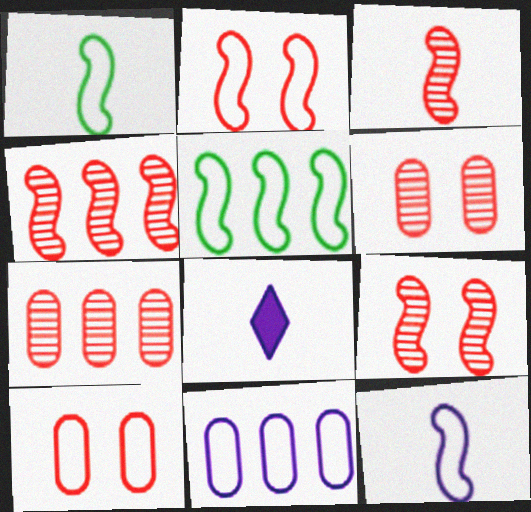[[2, 5, 12], 
[3, 4, 9], 
[5, 6, 8]]